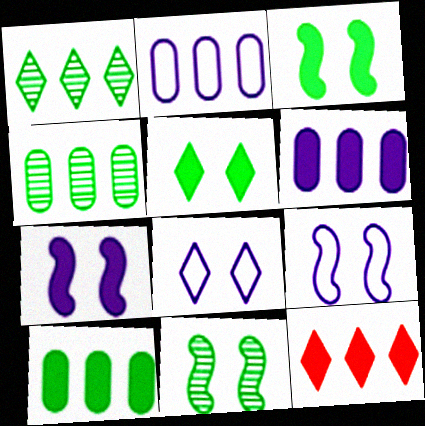[]